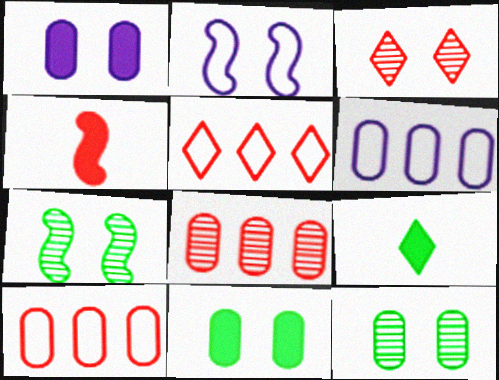[[2, 3, 11], 
[2, 8, 9], 
[3, 4, 10]]